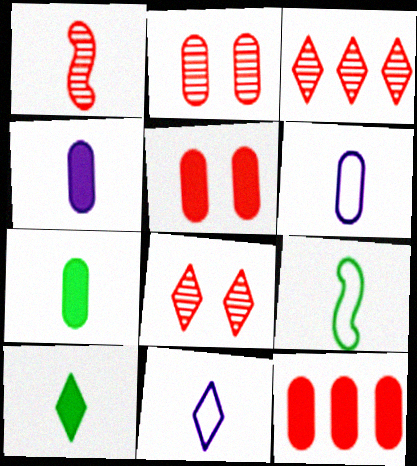[[1, 2, 3], 
[1, 6, 10], 
[1, 7, 11]]